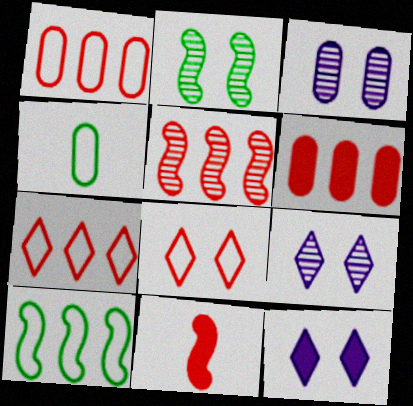[[3, 4, 6], 
[4, 5, 12], 
[5, 6, 7]]